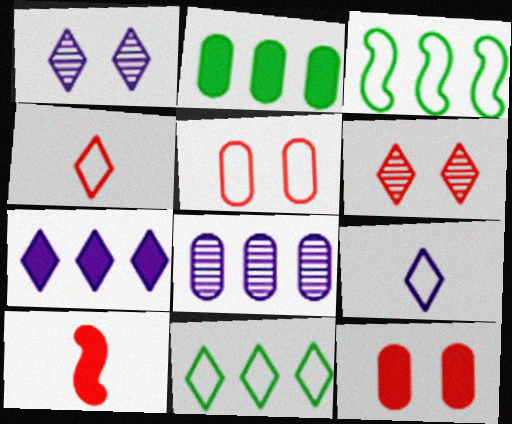[[1, 7, 9], 
[3, 5, 9]]